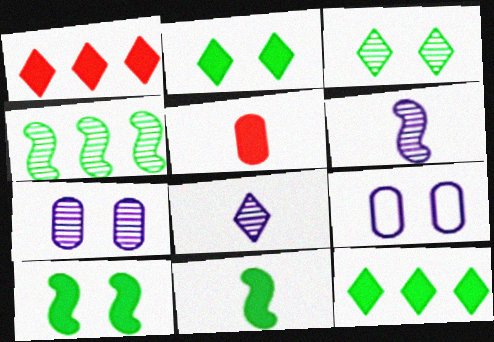[]